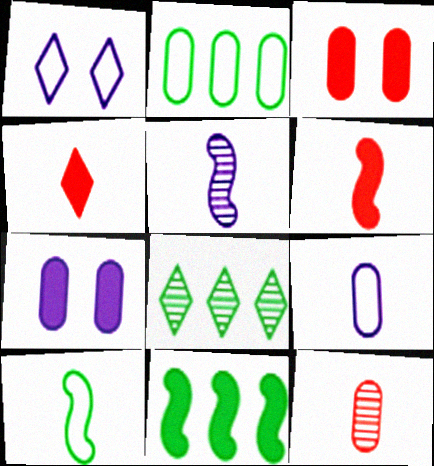[[1, 4, 8], 
[1, 11, 12], 
[2, 7, 12], 
[2, 8, 11], 
[4, 7, 11], 
[5, 6, 10]]